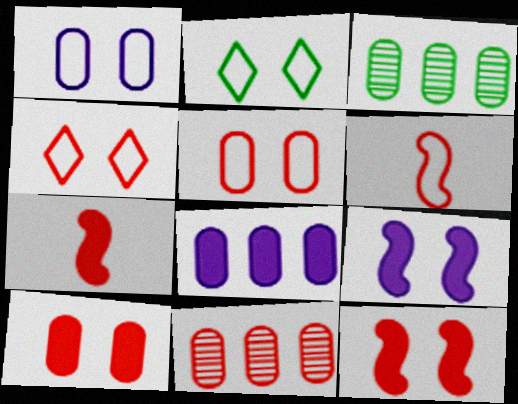[[4, 7, 11]]